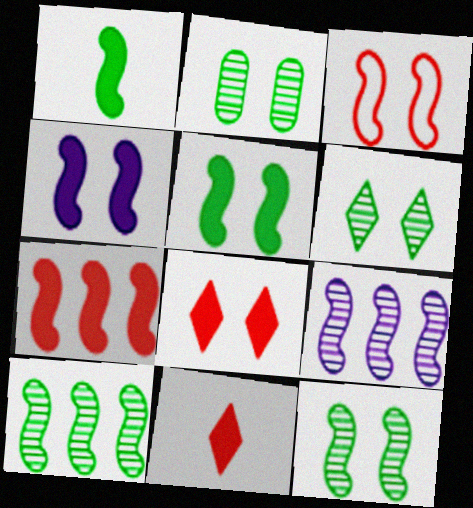[[1, 3, 9], 
[1, 4, 7], 
[2, 6, 12], 
[3, 4, 12]]